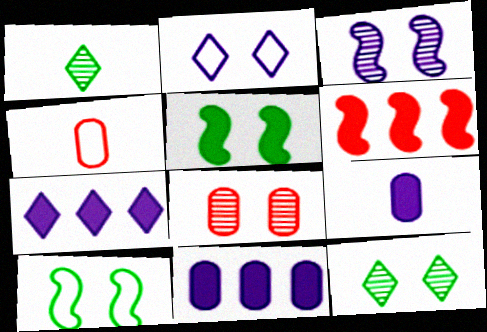[[2, 5, 8], 
[3, 8, 12]]